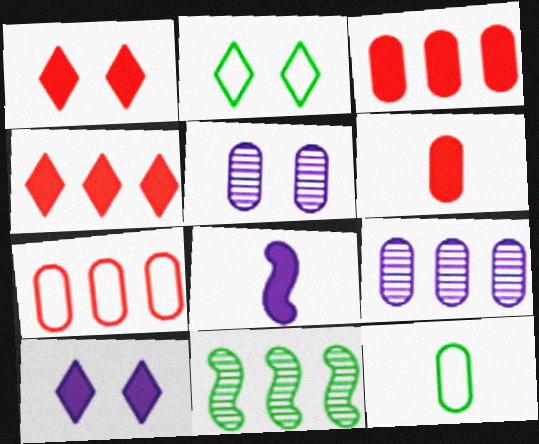[[3, 5, 12]]